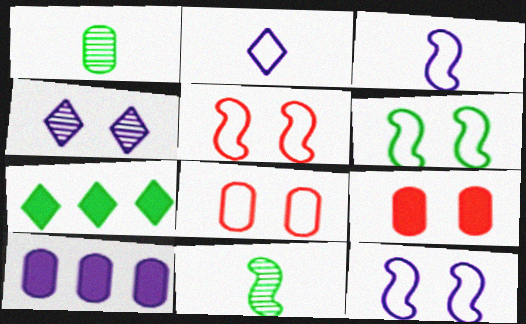[[1, 6, 7], 
[1, 8, 10], 
[3, 4, 10], 
[4, 6, 9], 
[5, 6, 12]]